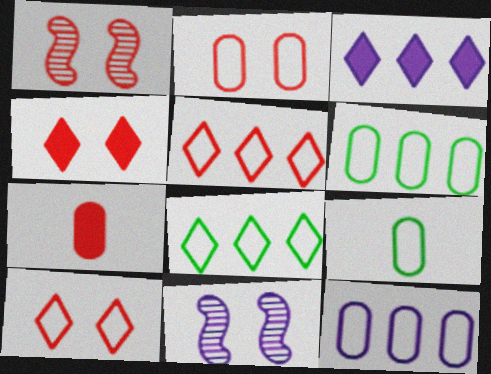[[1, 2, 4], 
[1, 3, 9], 
[1, 5, 7], 
[2, 9, 12], 
[7, 8, 11]]